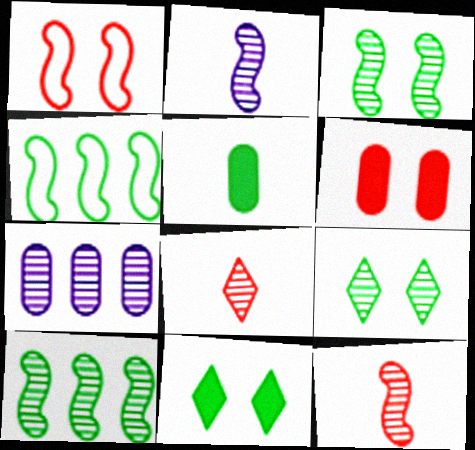[[3, 7, 8], 
[4, 5, 9], 
[7, 9, 12]]